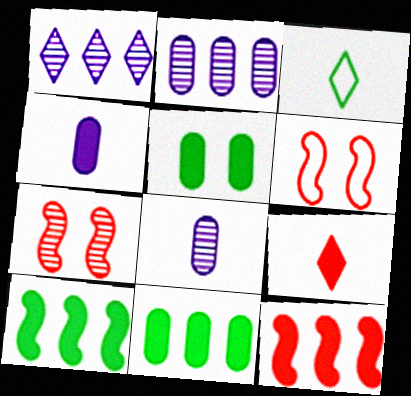[]